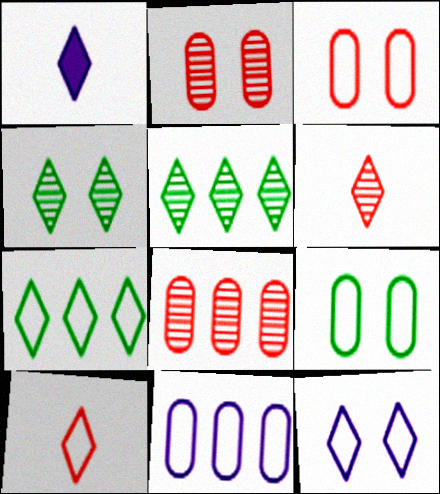[[7, 10, 12]]